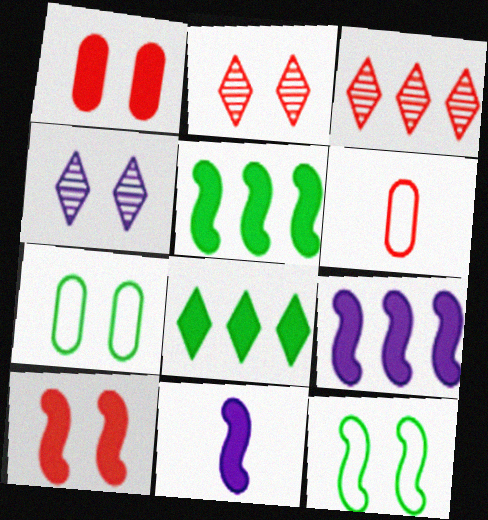[[1, 4, 12], 
[1, 8, 11], 
[3, 6, 10], 
[3, 7, 11], 
[4, 5, 6], 
[4, 7, 10], 
[5, 10, 11]]